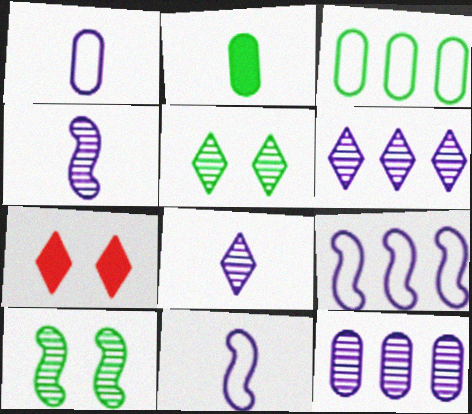[[3, 4, 7]]